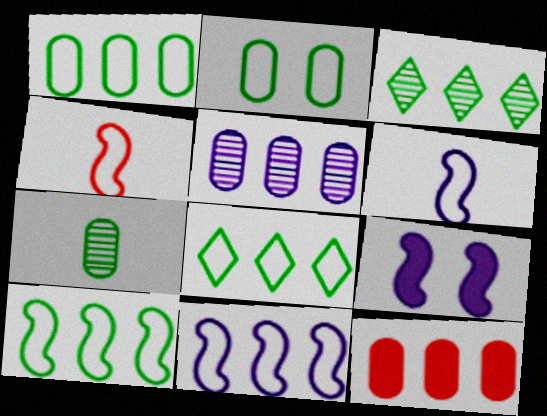[[1, 5, 12], 
[1, 8, 10], 
[3, 11, 12]]